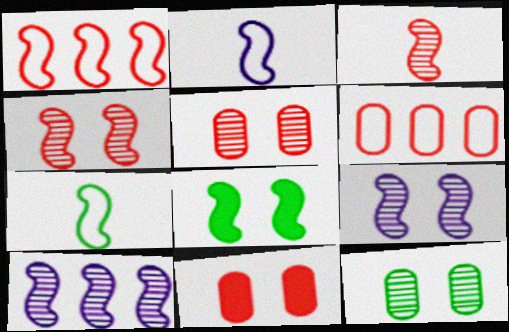[]